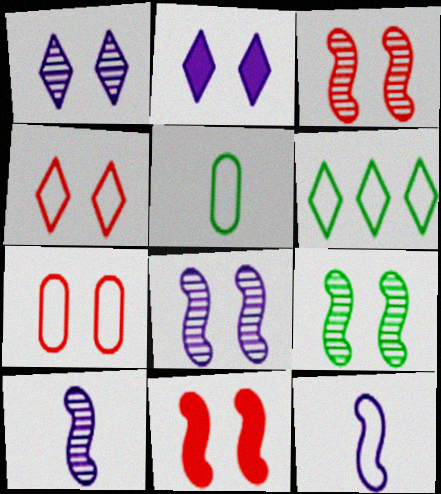[[2, 7, 9], 
[3, 8, 9], 
[6, 7, 12]]